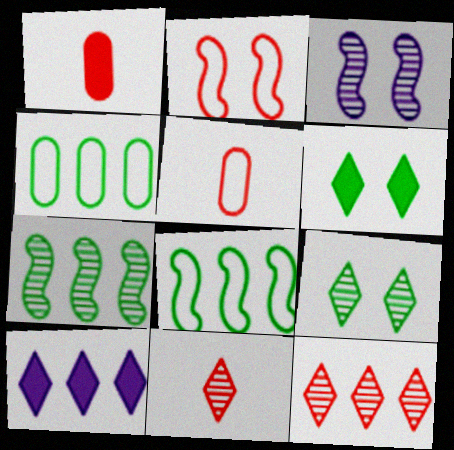[[1, 2, 12]]